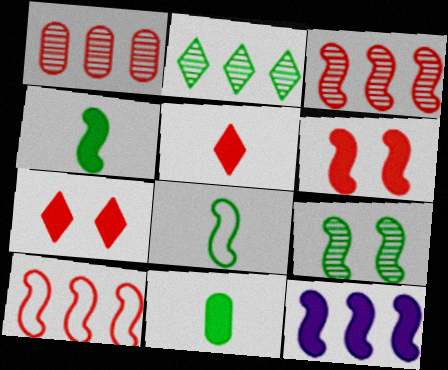[[4, 6, 12], 
[7, 11, 12]]